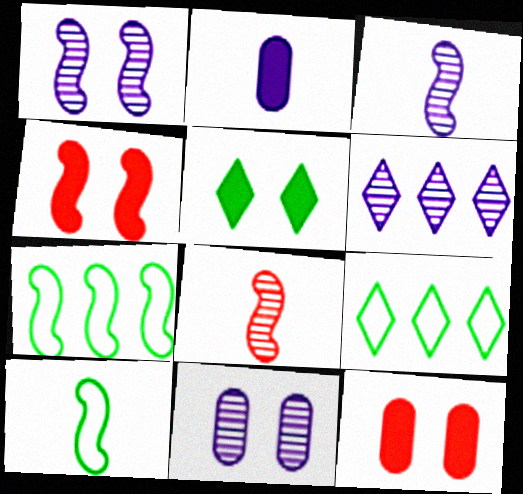[[3, 4, 7], 
[3, 6, 11], 
[3, 9, 12], 
[6, 10, 12]]